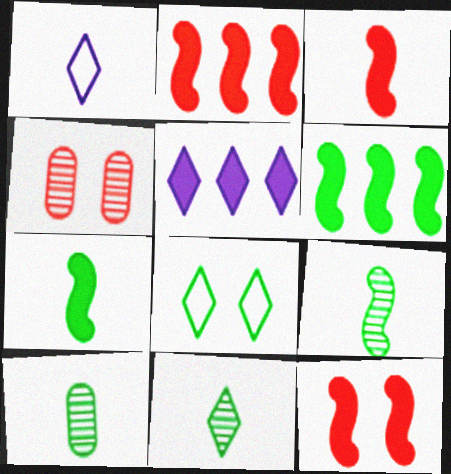[[1, 3, 10], 
[1, 4, 6], 
[2, 3, 12], 
[6, 8, 10], 
[9, 10, 11]]